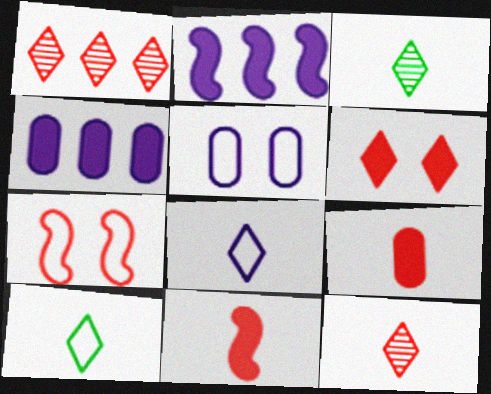[[1, 7, 9], 
[3, 4, 7]]